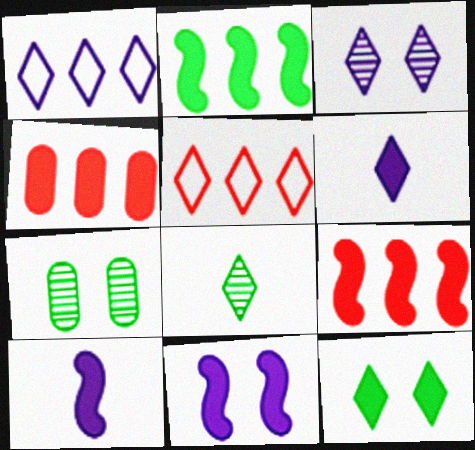[[1, 3, 6], 
[4, 10, 12], 
[5, 7, 10]]